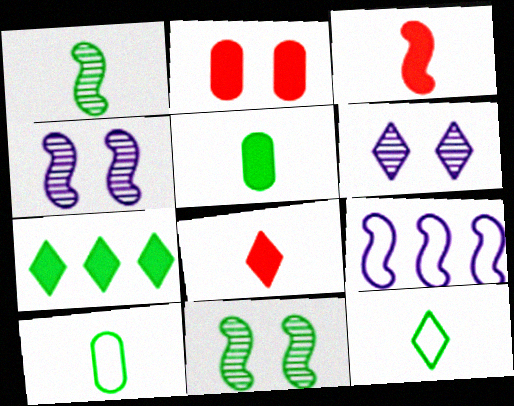[[1, 5, 12], 
[3, 9, 11], 
[7, 10, 11]]